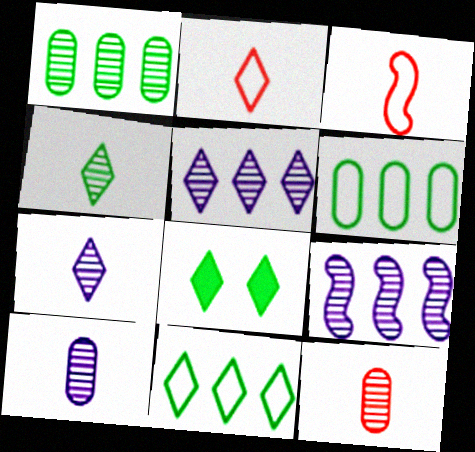[[2, 5, 8], 
[4, 8, 11]]